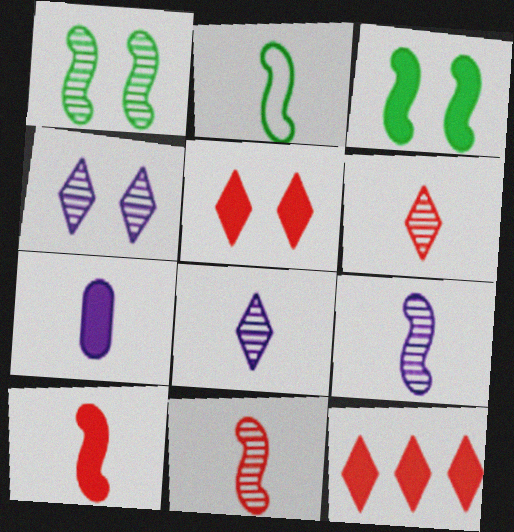[[2, 6, 7], 
[2, 9, 10], 
[3, 7, 12]]